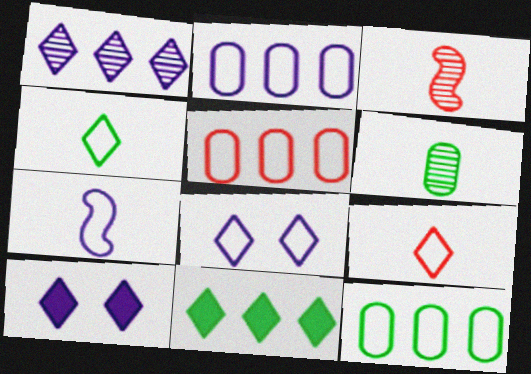[[2, 5, 12], 
[2, 7, 8], 
[3, 10, 12]]